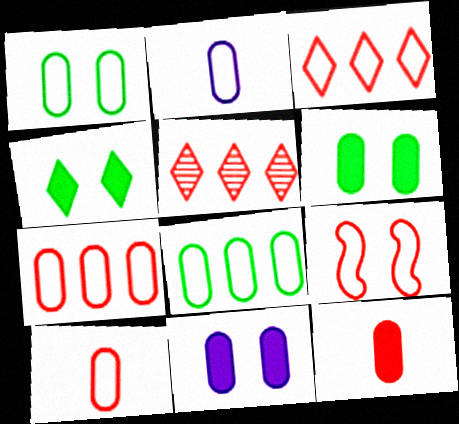[[1, 2, 7], 
[3, 9, 10], 
[5, 9, 12]]